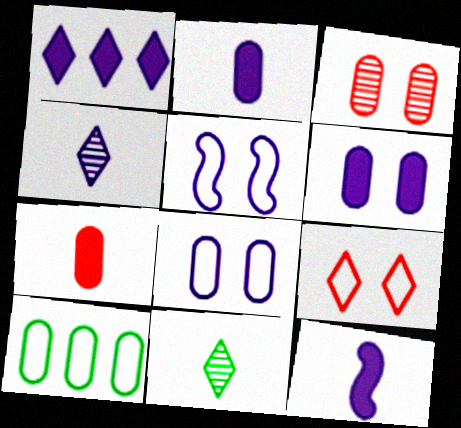[[1, 6, 12], 
[1, 9, 11], 
[2, 3, 10]]